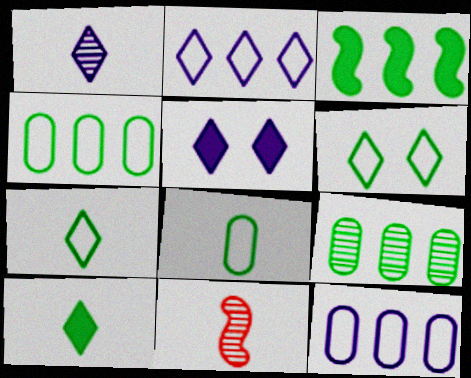[[1, 2, 5], 
[4, 5, 11]]